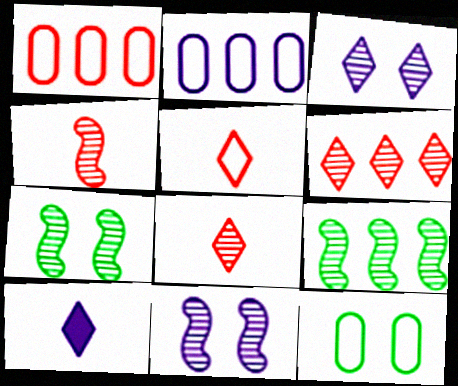[[1, 7, 10], 
[2, 10, 11], 
[4, 9, 11]]